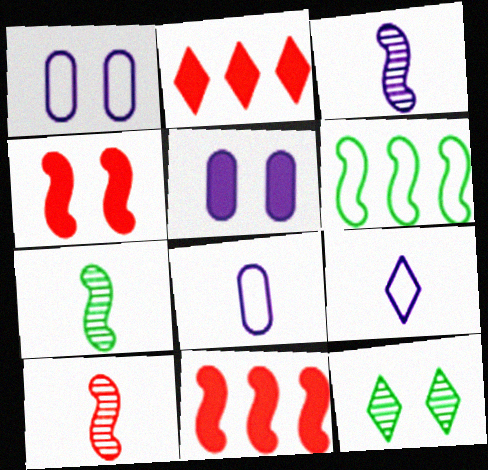[[1, 2, 7], 
[1, 4, 12], 
[2, 9, 12], 
[3, 4, 6], 
[3, 7, 10], 
[8, 11, 12]]